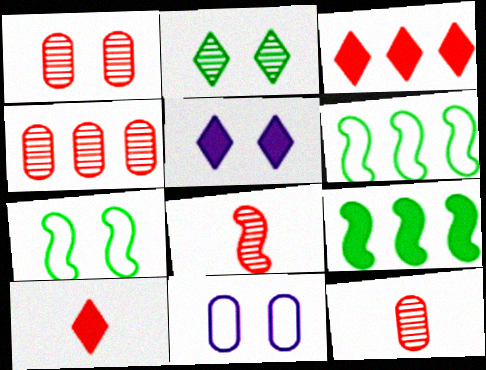[[1, 4, 12], 
[1, 5, 7], 
[5, 6, 12]]